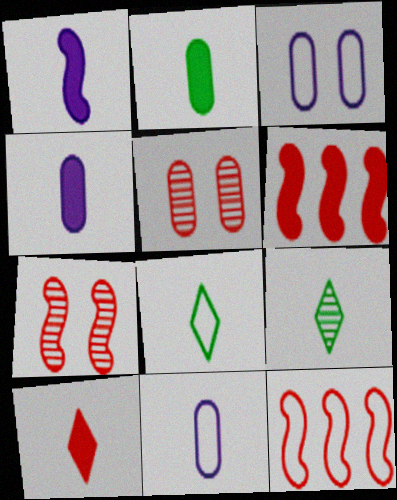[[1, 2, 10], 
[3, 6, 9], 
[3, 8, 12], 
[5, 10, 12]]